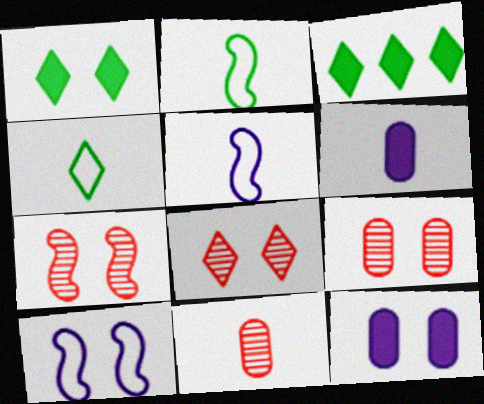[[1, 9, 10], 
[3, 5, 9], 
[3, 10, 11], 
[7, 8, 9]]